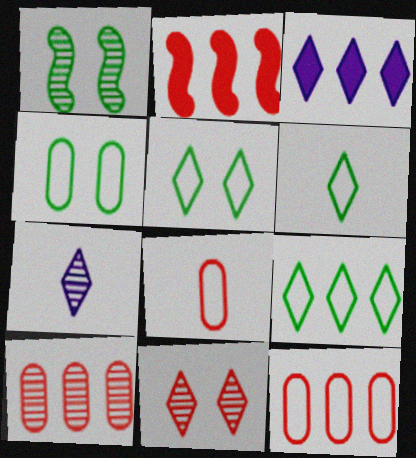[[1, 3, 8], 
[1, 7, 10], 
[2, 4, 7], 
[2, 8, 11], 
[3, 6, 11], 
[5, 6, 9]]